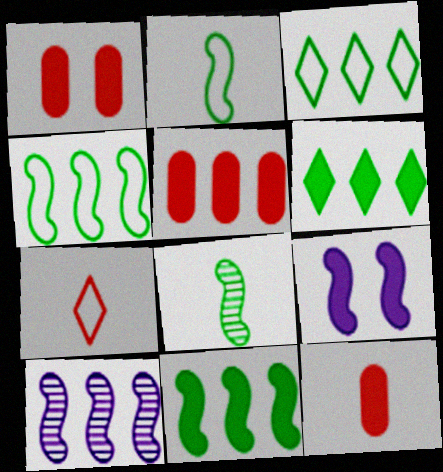[[1, 5, 12], 
[3, 5, 10], 
[6, 9, 12]]